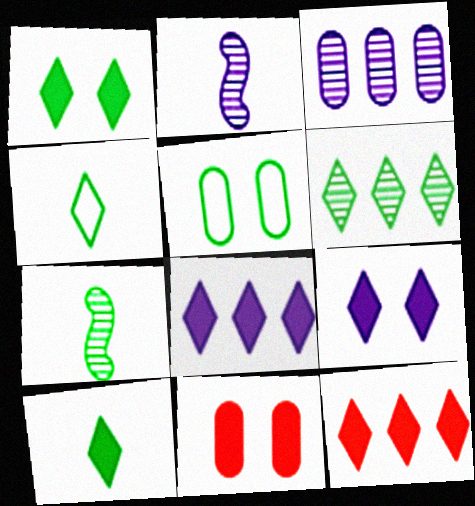[[1, 4, 6], 
[2, 5, 12], 
[9, 10, 12]]